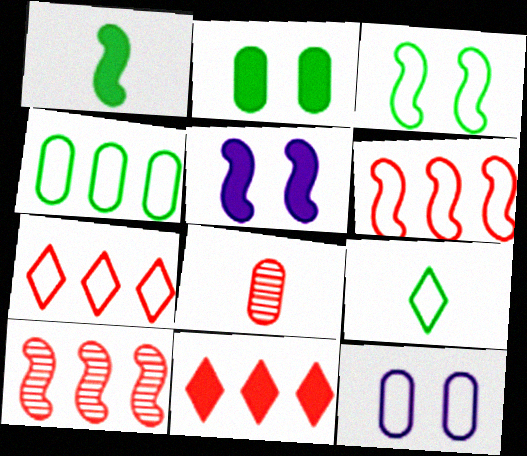[[3, 4, 9], 
[6, 9, 12]]